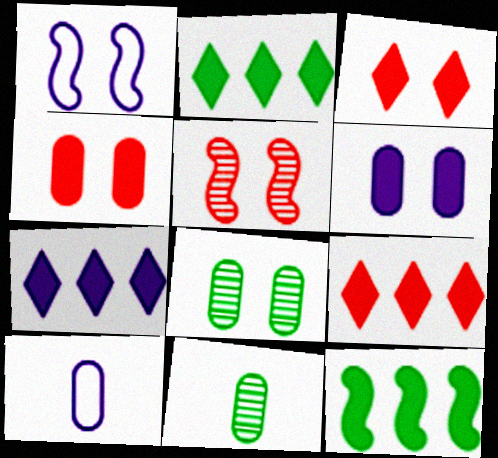[[1, 3, 8], 
[1, 9, 11], 
[2, 5, 10], 
[2, 7, 9]]